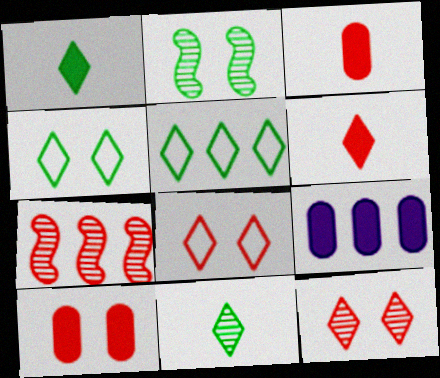[[3, 7, 8], 
[5, 7, 9]]